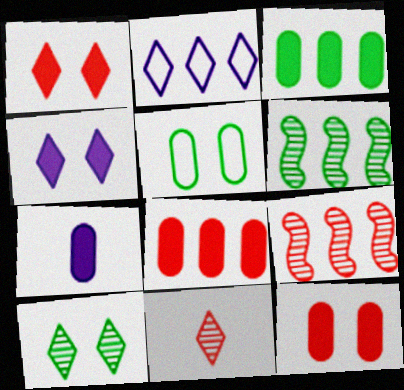[[2, 3, 9], 
[2, 6, 8], 
[3, 7, 12]]